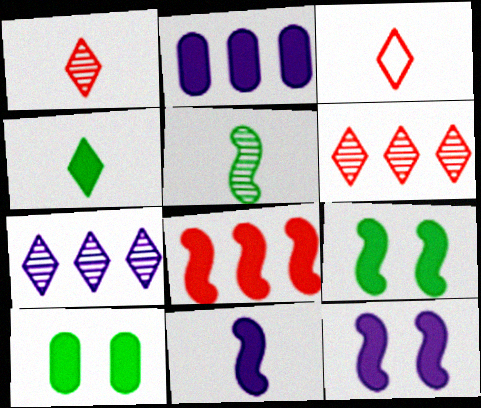[[8, 9, 11]]